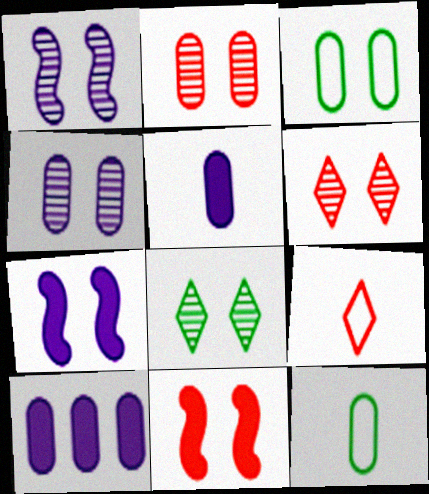[[1, 2, 8], 
[2, 10, 12], 
[3, 6, 7]]